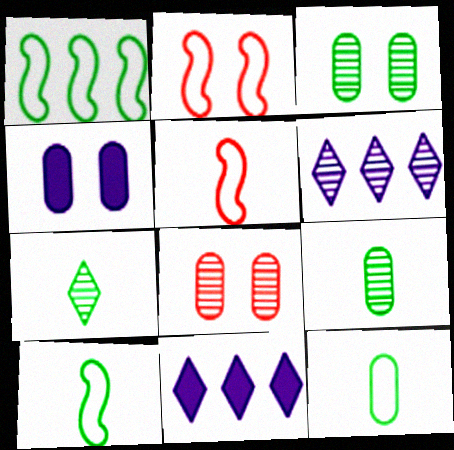[[2, 9, 11], 
[3, 5, 11], 
[8, 10, 11]]